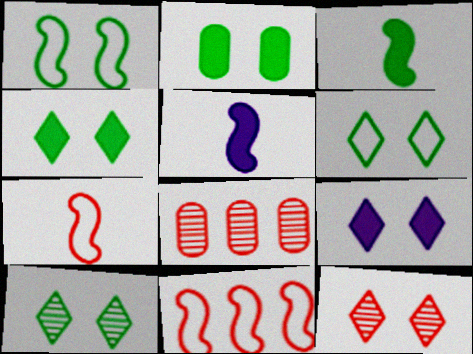[[1, 2, 10], 
[4, 6, 10], 
[5, 6, 8], 
[6, 9, 12]]